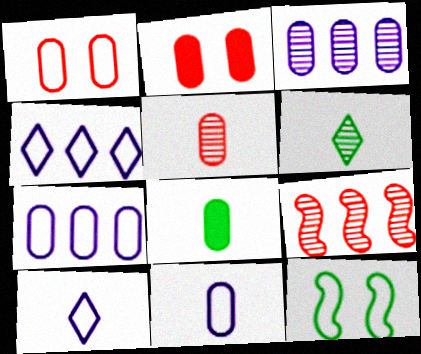[[1, 3, 8], 
[5, 8, 11]]